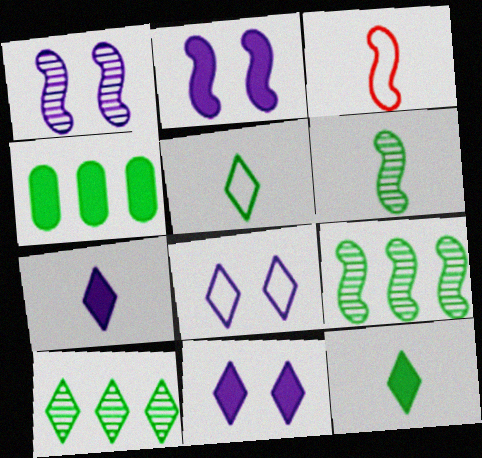[[2, 3, 9]]